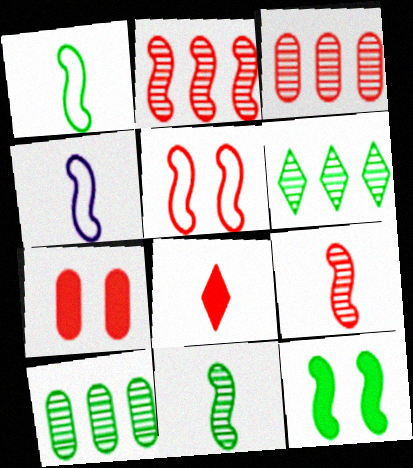[[2, 4, 12], 
[3, 5, 8], 
[4, 6, 7]]